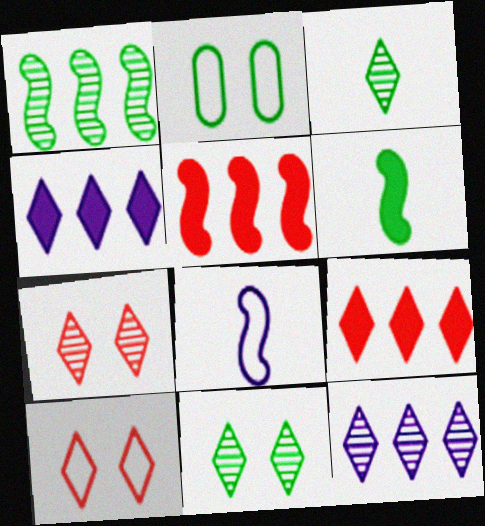[[3, 4, 10], 
[3, 7, 12]]